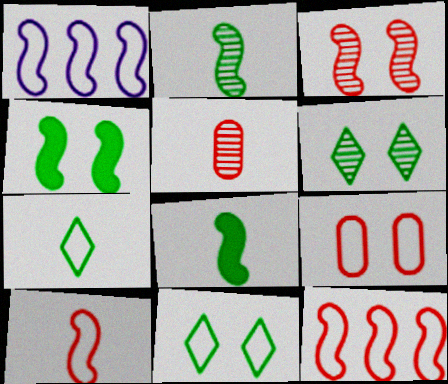[[1, 3, 8], 
[1, 7, 9]]